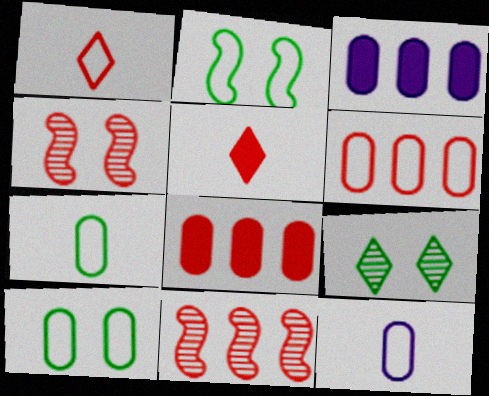[[1, 4, 8], 
[4, 5, 6], 
[6, 10, 12]]